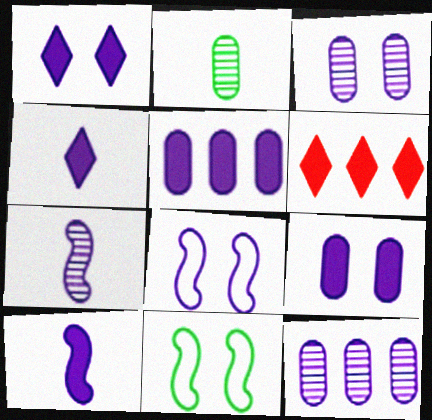[[1, 3, 8], 
[1, 5, 10], 
[2, 6, 8], 
[4, 8, 12]]